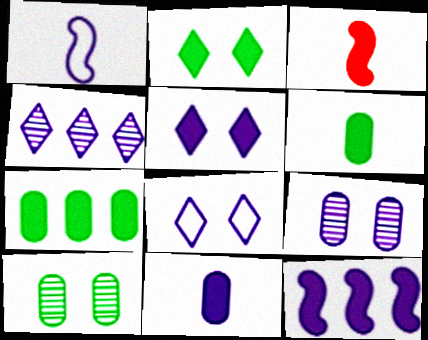[[3, 5, 7], 
[5, 11, 12]]